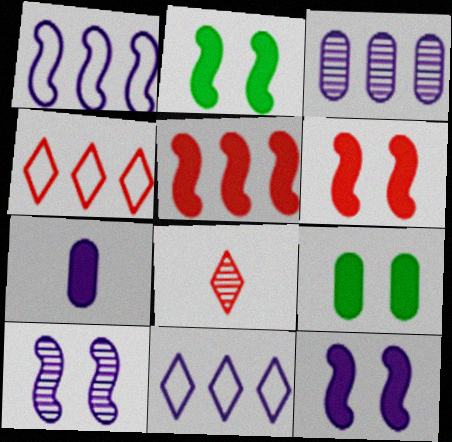[[1, 8, 9], 
[2, 6, 12], 
[7, 10, 11]]